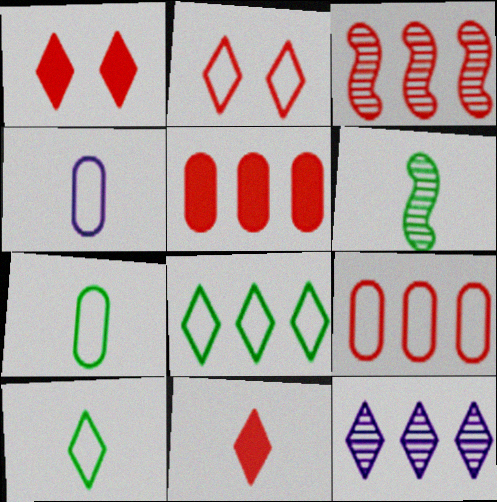[[1, 10, 12], 
[4, 6, 11]]